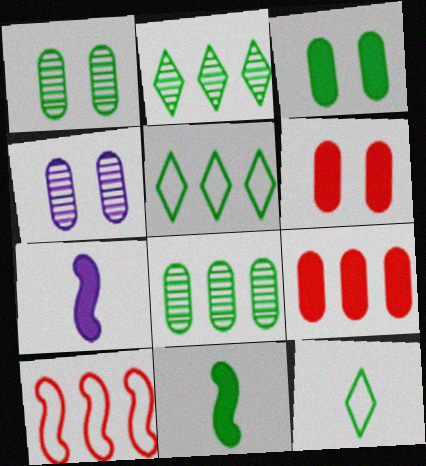[[1, 5, 11]]